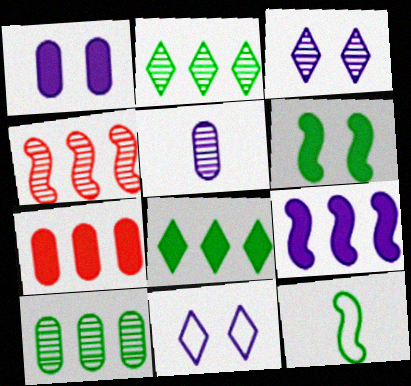[[3, 7, 12], 
[5, 9, 11], 
[7, 8, 9]]